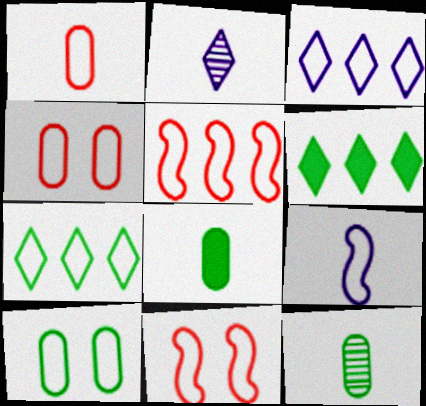[[4, 7, 9]]